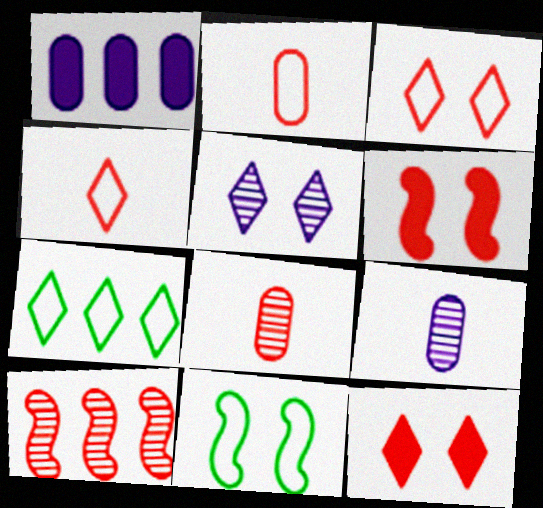[[1, 7, 10], 
[2, 10, 12], 
[6, 7, 9]]